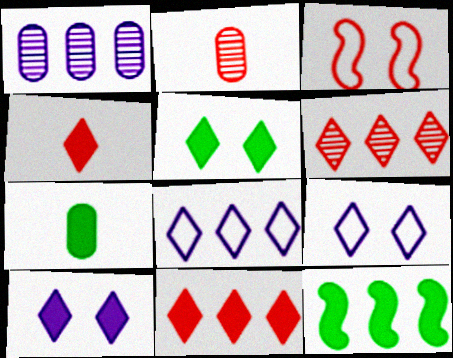[[2, 3, 11], 
[2, 9, 12], 
[5, 7, 12]]